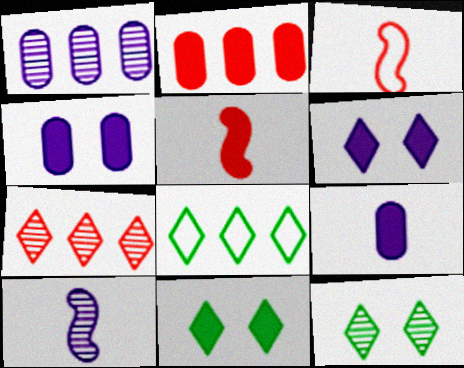[[1, 3, 11]]